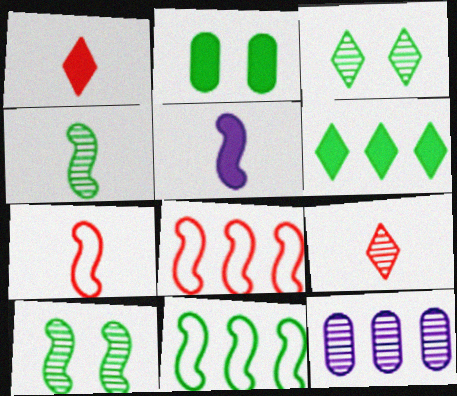[[4, 5, 7], 
[5, 8, 10], 
[6, 8, 12], 
[9, 10, 12]]